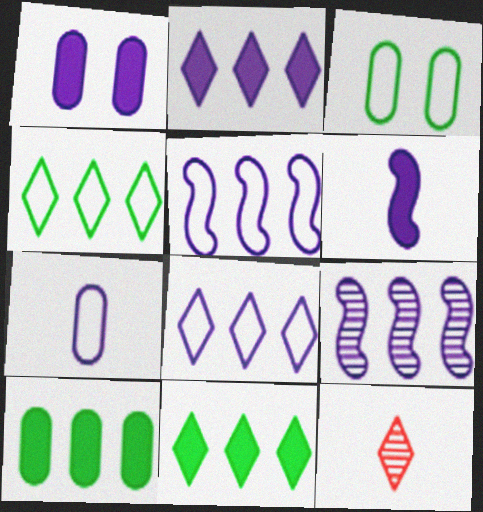[[1, 2, 6]]